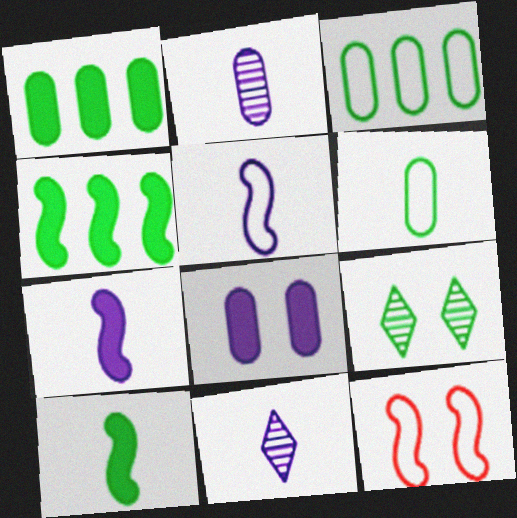[[1, 11, 12], 
[3, 9, 10], 
[4, 6, 9], 
[8, 9, 12]]